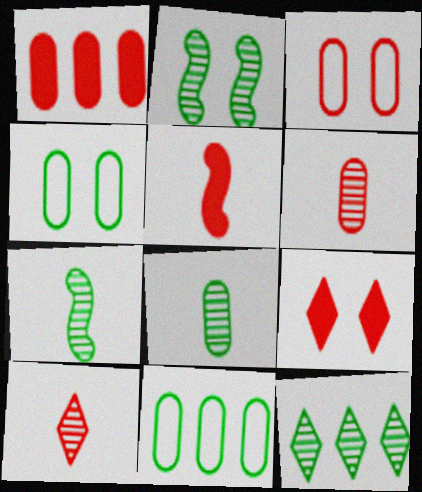[[1, 3, 6], 
[1, 5, 9], 
[2, 8, 12]]